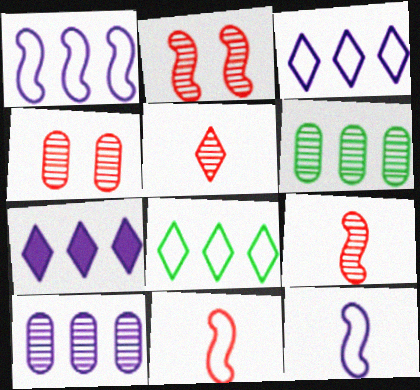[[1, 7, 10]]